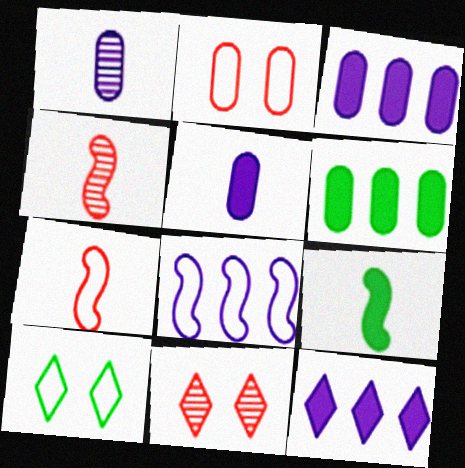[[1, 2, 6], 
[3, 4, 10]]